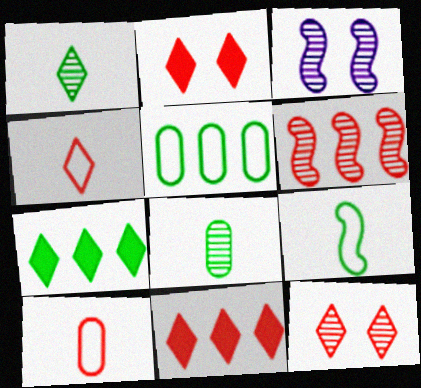[[2, 6, 10], 
[3, 7, 10], 
[4, 11, 12]]